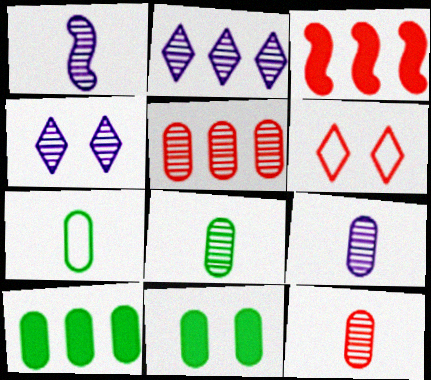[[1, 6, 10], 
[3, 4, 7], 
[3, 6, 12], 
[8, 9, 12]]